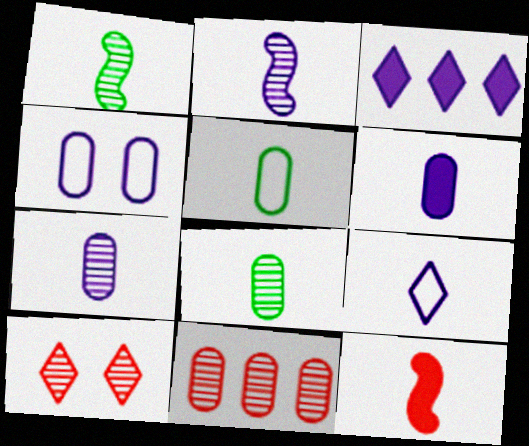[[2, 3, 4], 
[2, 6, 9], 
[8, 9, 12]]